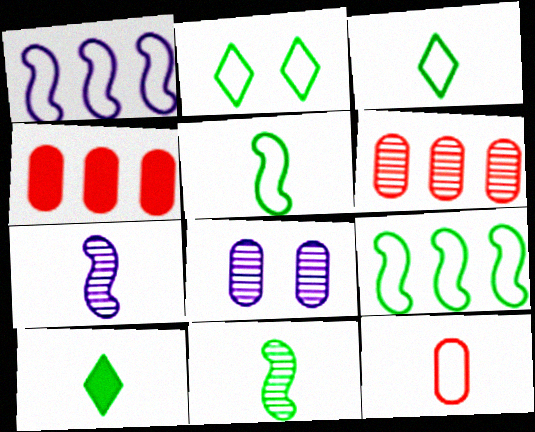[[1, 2, 12], 
[2, 4, 7], 
[7, 10, 12]]